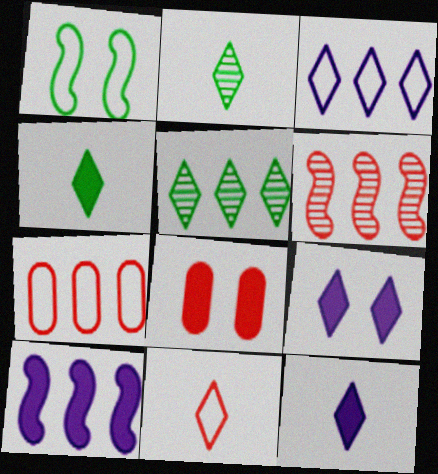[[2, 11, 12], 
[4, 8, 10], 
[5, 7, 10], 
[5, 9, 11], 
[6, 8, 11]]